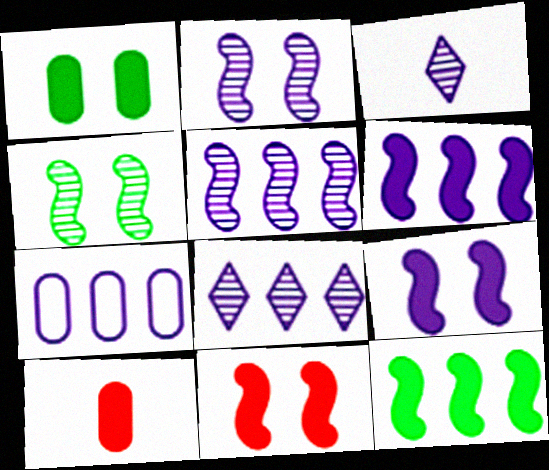[[3, 7, 9], 
[6, 7, 8]]